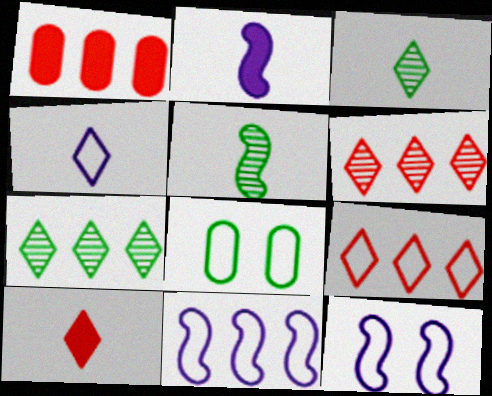[[1, 3, 12], 
[1, 7, 11], 
[2, 6, 8], 
[3, 4, 10]]